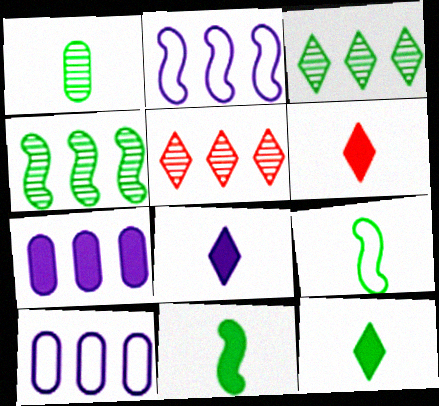[[1, 9, 12], 
[6, 8, 12]]